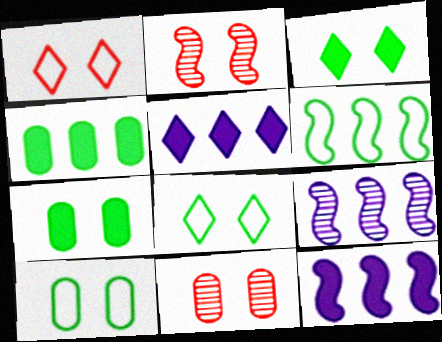[]